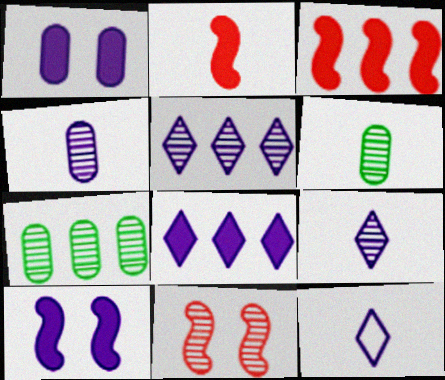[[2, 6, 12], 
[5, 6, 11], 
[7, 9, 11]]